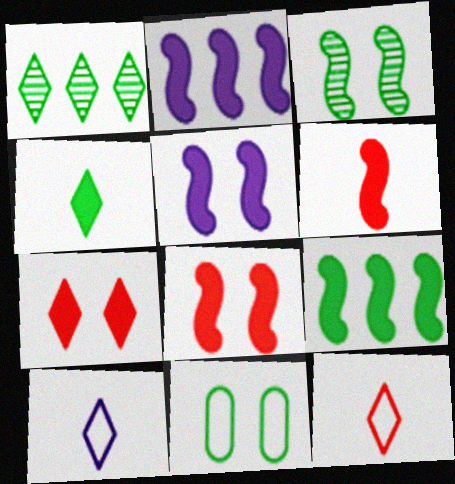[[1, 7, 10], 
[5, 6, 9]]